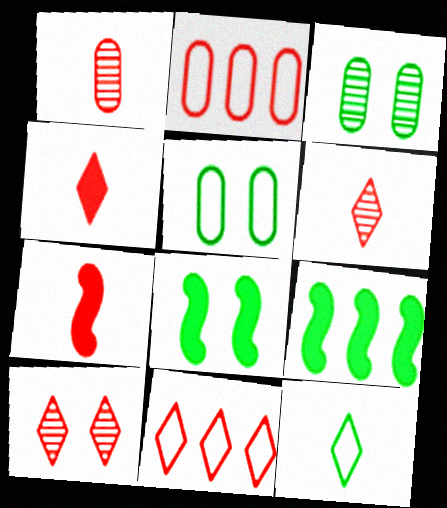[[2, 7, 10], 
[3, 9, 12], 
[4, 10, 11]]